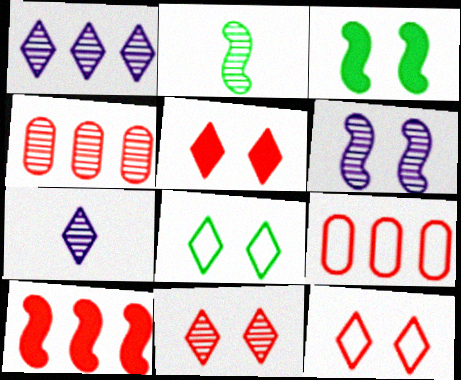[[3, 7, 9], 
[5, 11, 12]]